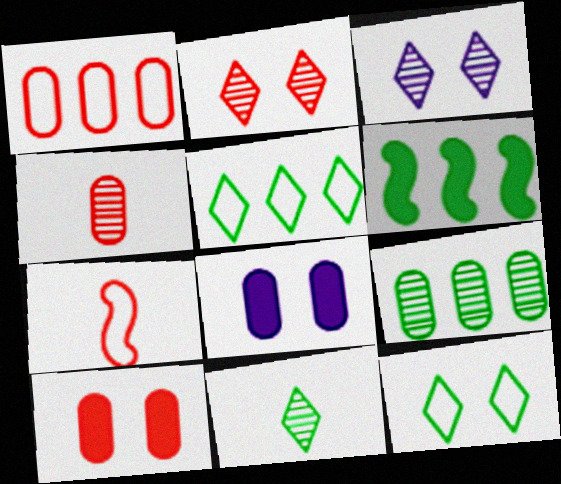[[1, 4, 10], 
[5, 6, 9]]